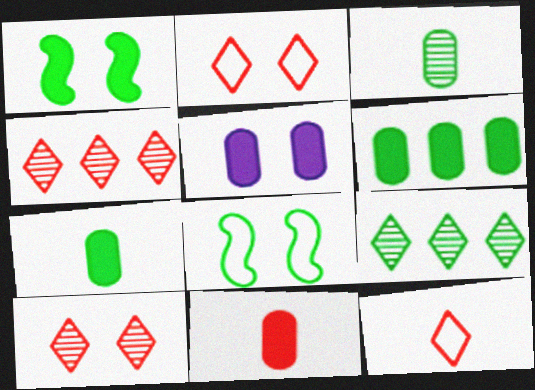[[5, 6, 11], 
[5, 8, 10], 
[7, 8, 9]]